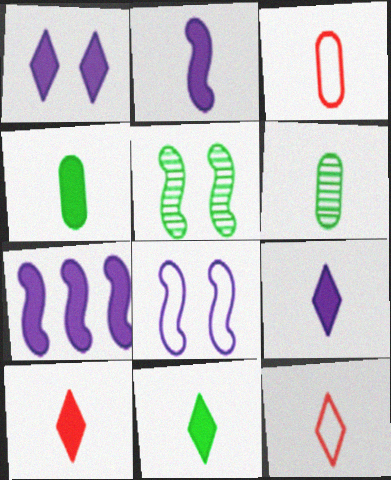[[2, 4, 10], 
[2, 6, 12], 
[9, 10, 11]]